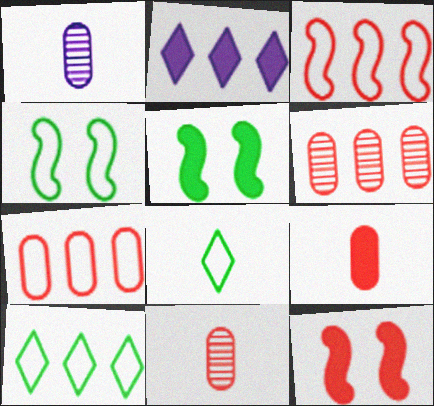[[1, 10, 12], 
[2, 4, 11], 
[2, 5, 9]]